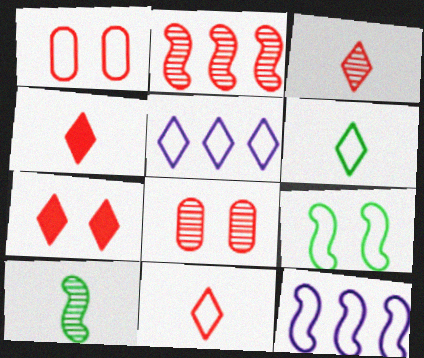[[1, 2, 4], 
[1, 6, 12], 
[2, 3, 8], 
[3, 4, 11]]